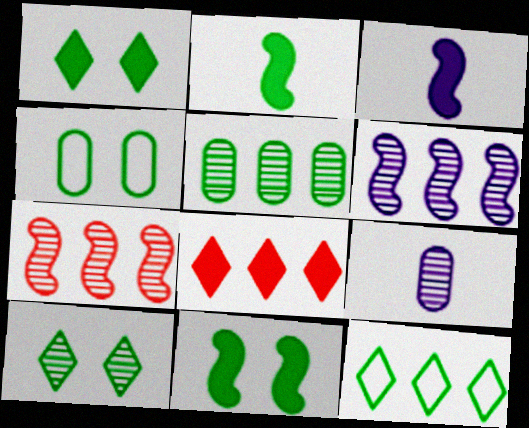[[4, 10, 11], 
[7, 9, 10]]